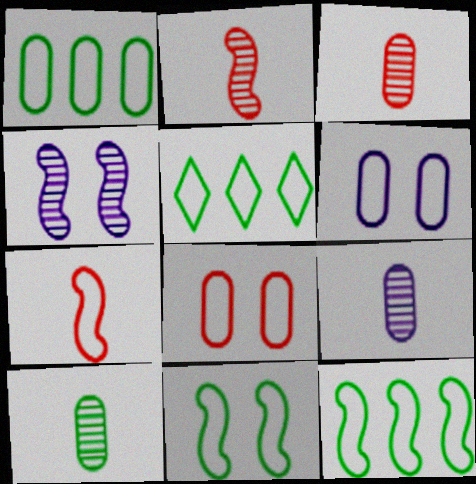[[1, 5, 12], 
[3, 9, 10], 
[5, 6, 7]]